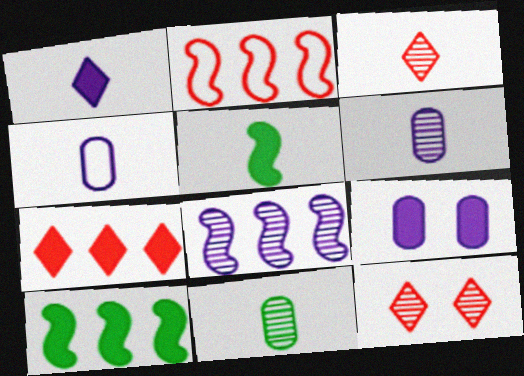[[2, 8, 10], 
[3, 4, 5], 
[4, 10, 12], 
[5, 7, 9], 
[8, 11, 12]]